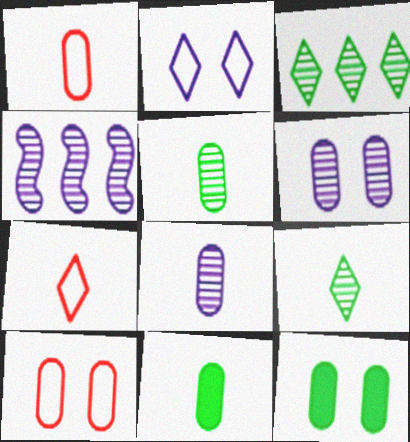[[1, 8, 11], 
[4, 7, 12], 
[6, 10, 12]]